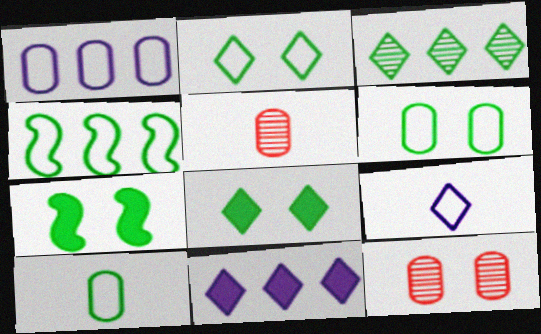[[2, 4, 10], 
[3, 7, 10]]